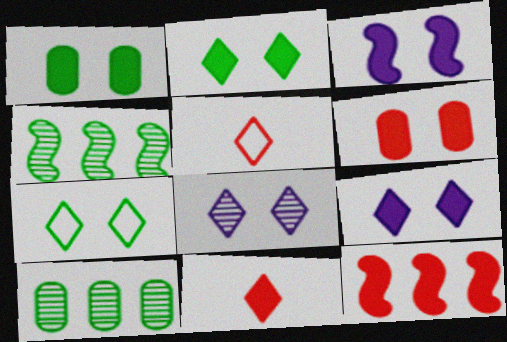[[2, 3, 6], 
[3, 5, 10], 
[6, 11, 12]]